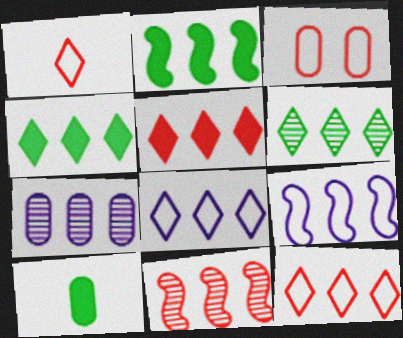[[2, 7, 12], 
[2, 9, 11], 
[3, 7, 10], 
[5, 6, 8], 
[6, 7, 11]]